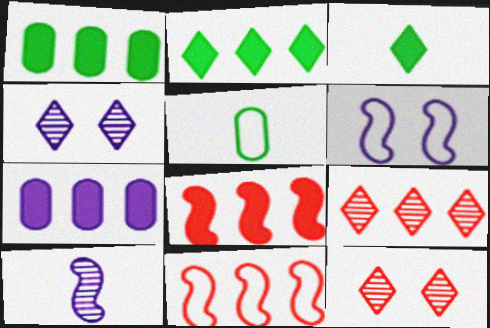[[2, 7, 8], 
[4, 5, 8]]